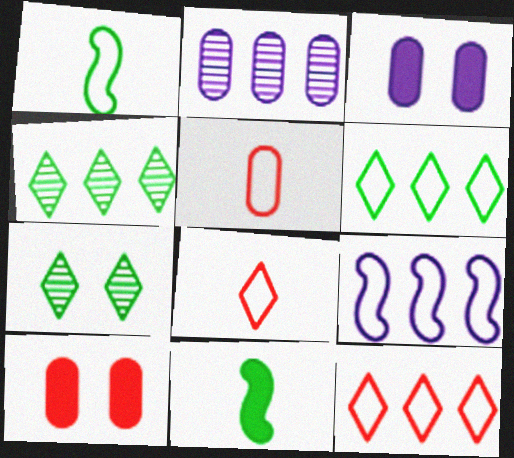[]